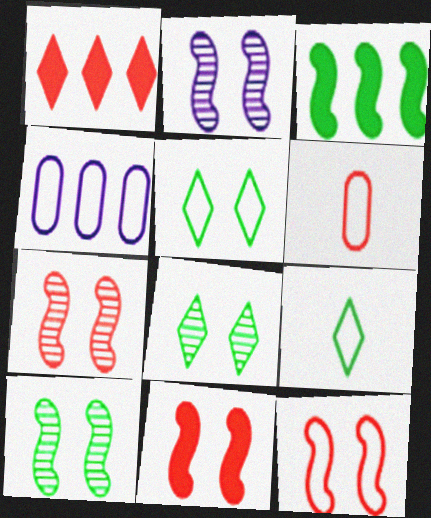[[1, 6, 7], 
[2, 7, 10], 
[4, 9, 12], 
[7, 11, 12]]